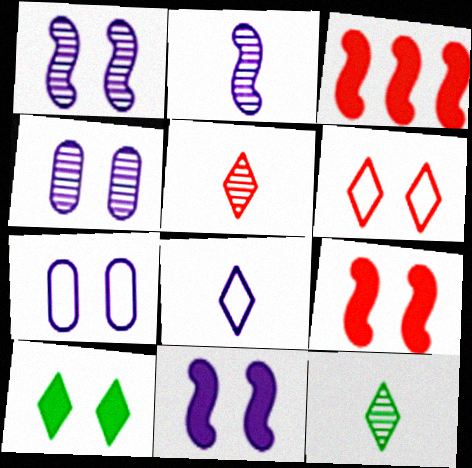[[3, 7, 12]]